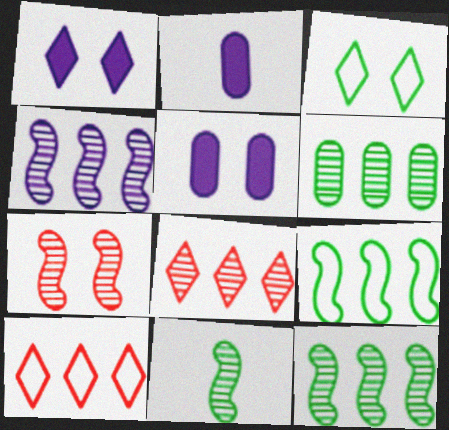[[3, 5, 7], 
[4, 6, 8], 
[4, 7, 11], 
[5, 10, 11]]